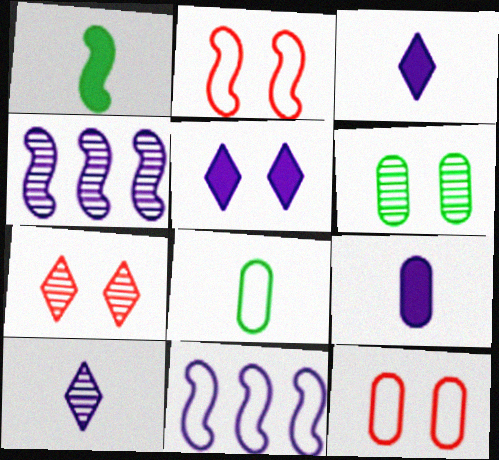[[1, 2, 4], 
[2, 5, 6]]